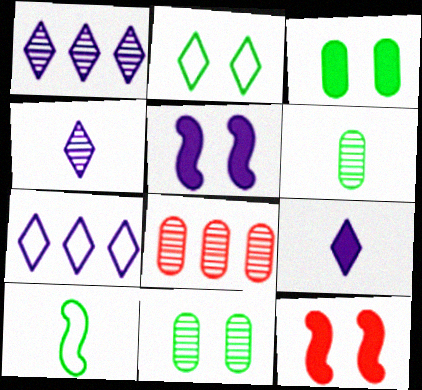[[6, 7, 12]]